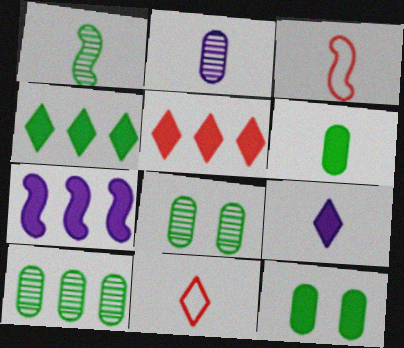[[7, 8, 11]]